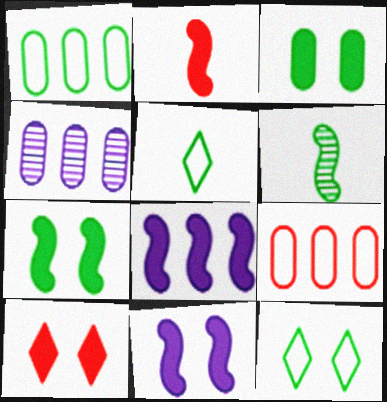[[2, 4, 12], 
[2, 7, 8], 
[3, 10, 11]]